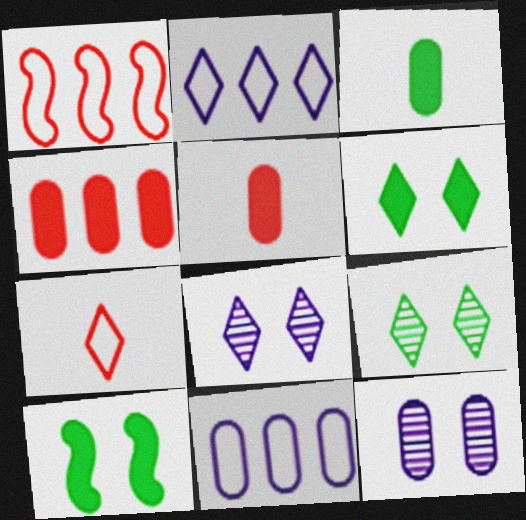[[1, 3, 8]]